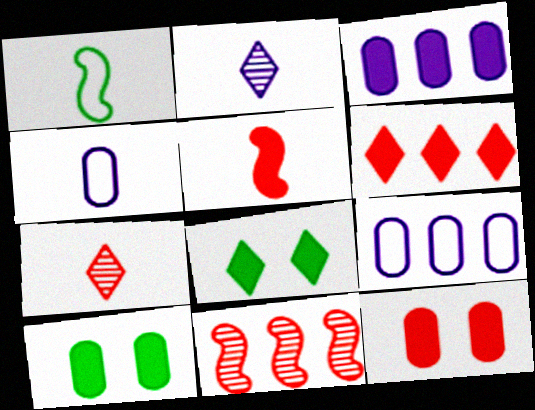[[3, 5, 8], 
[4, 8, 11], 
[5, 6, 12]]